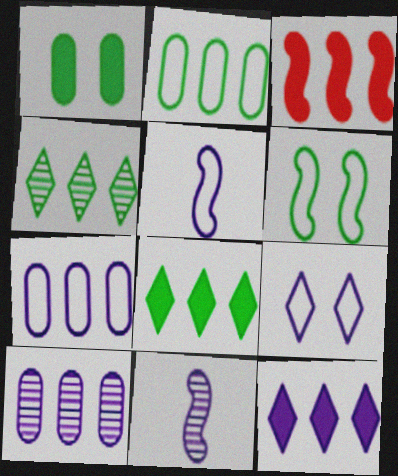[[3, 4, 7], 
[3, 6, 11], 
[5, 7, 9]]